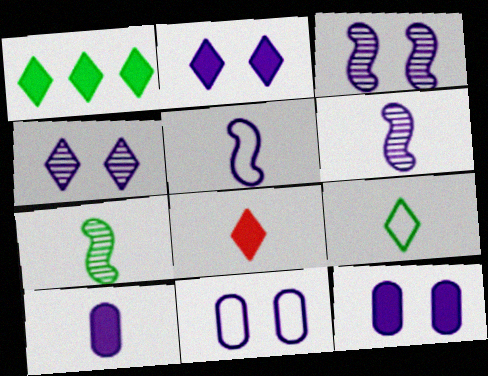[[1, 2, 8], 
[2, 3, 11]]